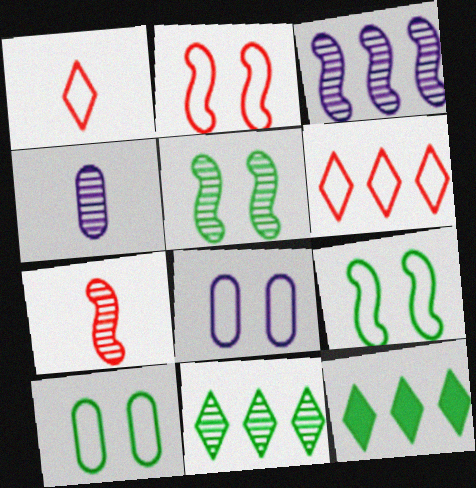[[2, 4, 12], 
[3, 5, 7], 
[7, 8, 12]]